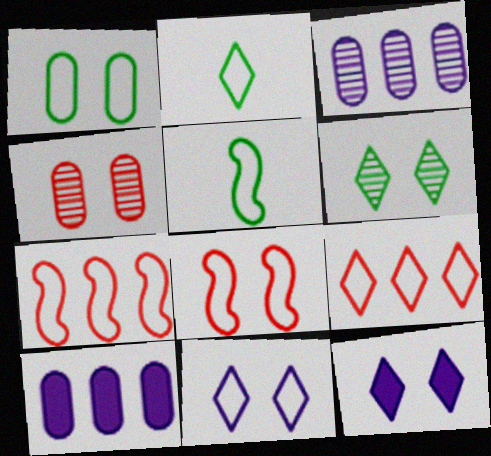[[1, 8, 11], 
[2, 9, 11]]